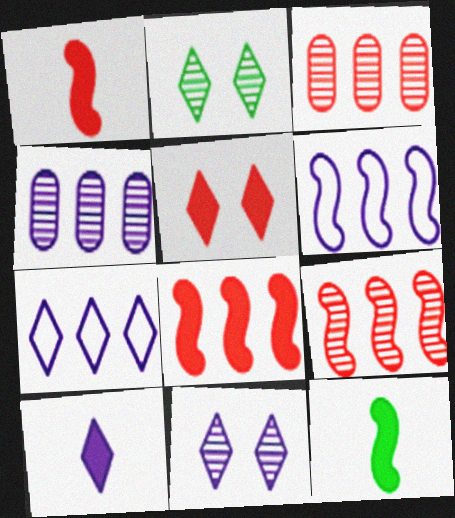[[7, 10, 11]]